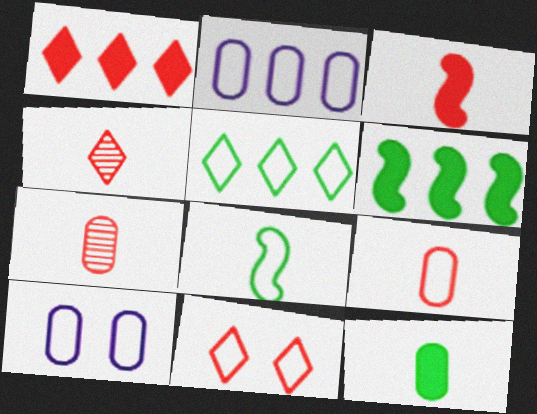[[1, 4, 11], 
[2, 8, 11], 
[3, 4, 9], 
[4, 6, 10]]